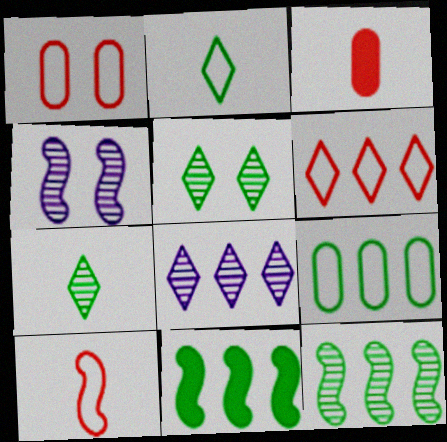[[1, 6, 10], 
[4, 10, 11]]